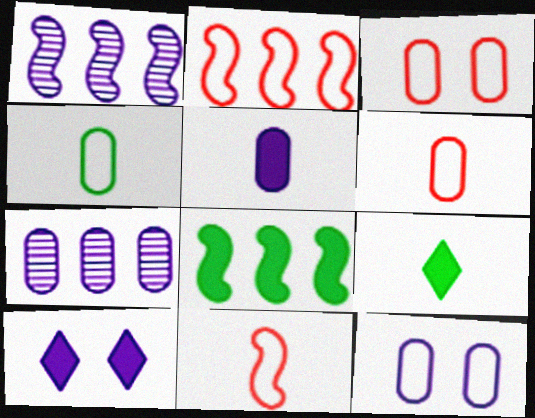[[1, 2, 8], 
[1, 3, 9], 
[5, 7, 12]]